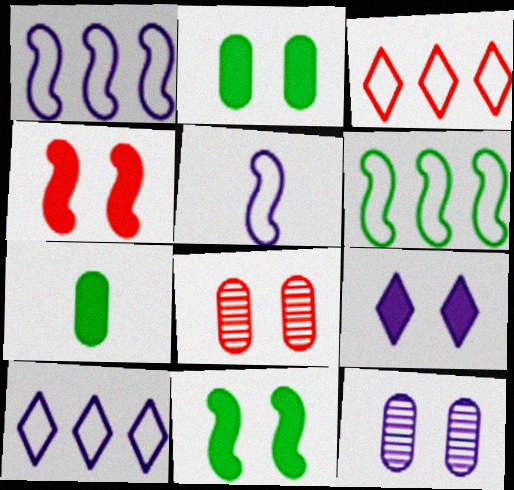[[2, 4, 9]]